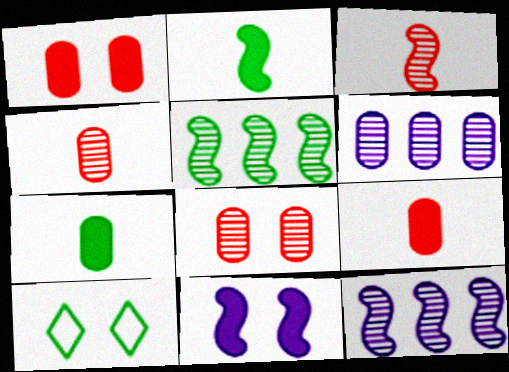[[5, 7, 10], 
[8, 10, 11], 
[9, 10, 12]]